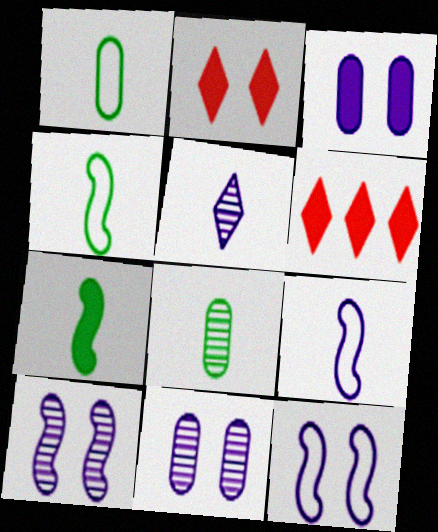[[1, 6, 10], 
[3, 6, 7], 
[4, 6, 11], 
[6, 8, 12]]